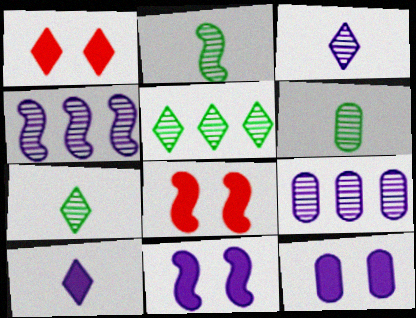[[2, 6, 7]]